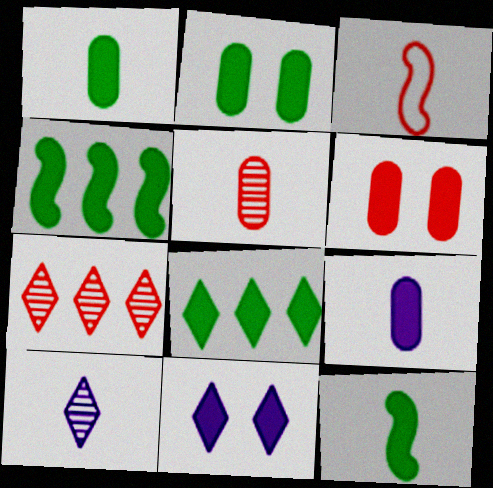[[1, 3, 10], 
[2, 8, 12], 
[3, 6, 7]]